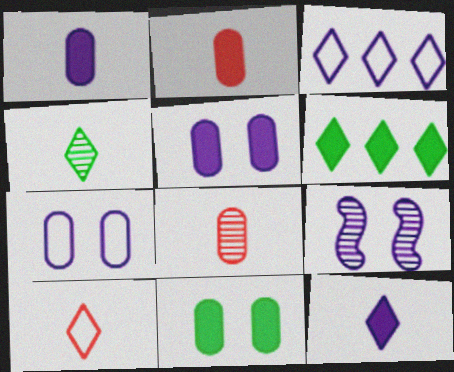[[1, 3, 9], 
[4, 10, 12]]